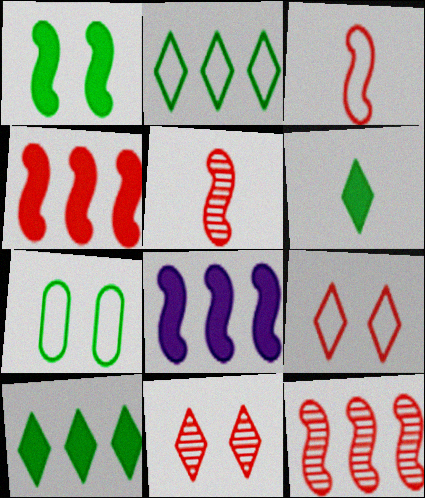[]